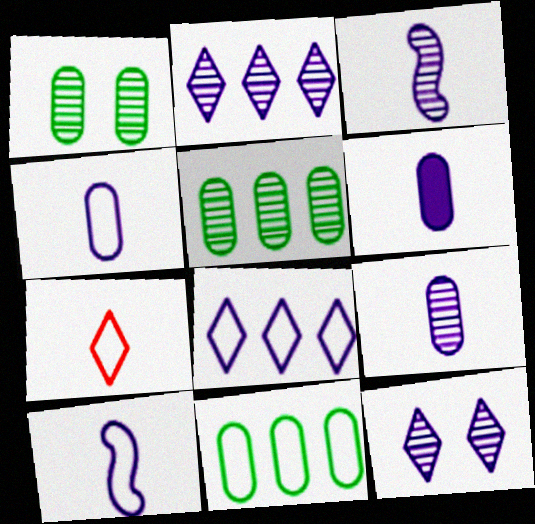[[4, 6, 9]]